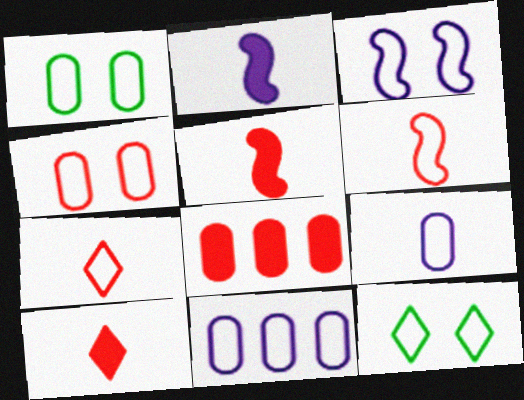[[3, 4, 12], 
[6, 11, 12]]